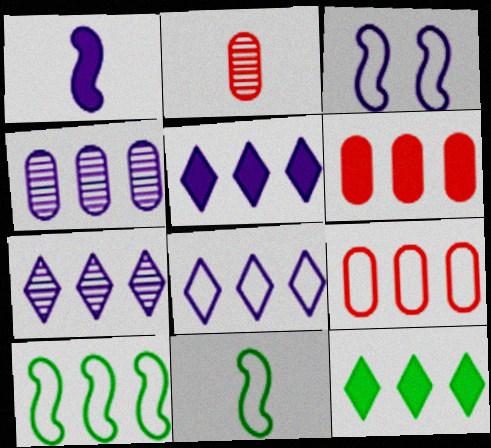[[2, 3, 12], 
[5, 7, 8], 
[6, 7, 10], 
[8, 9, 10]]